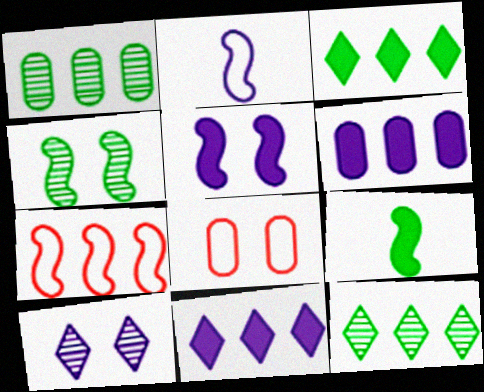[[1, 7, 11], 
[2, 6, 10], 
[6, 7, 12]]